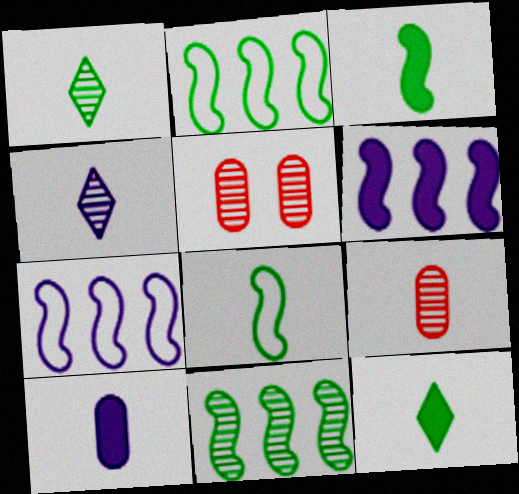[[4, 5, 11], 
[5, 7, 12]]